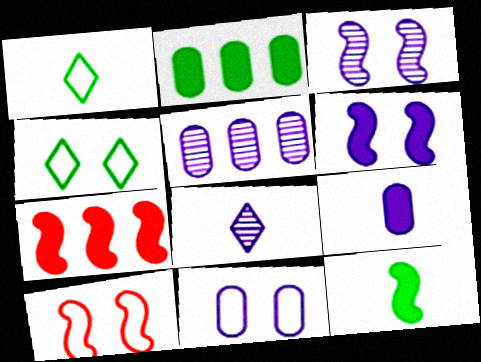[[2, 8, 10], 
[3, 5, 8], 
[4, 10, 11], 
[5, 9, 11], 
[6, 7, 12]]